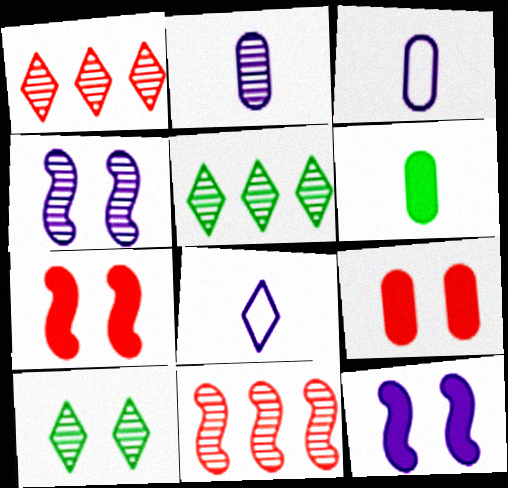[[2, 10, 11], 
[3, 5, 7]]